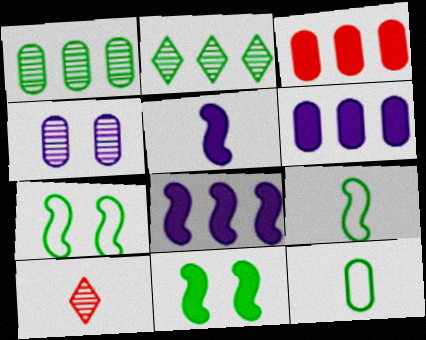[[2, 11, 12], 
[3, 4, 12], 
[5, 10, 12], 
[6, 7, 10]]